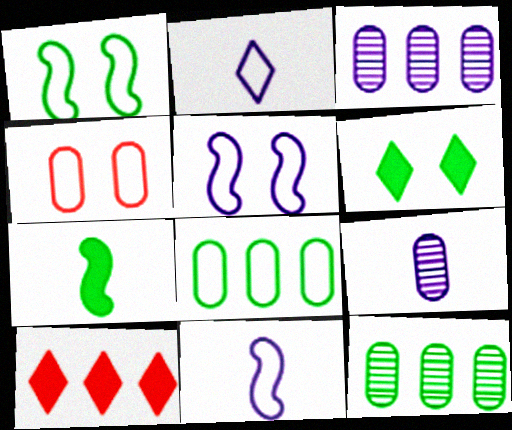[[1, 9, 10]]